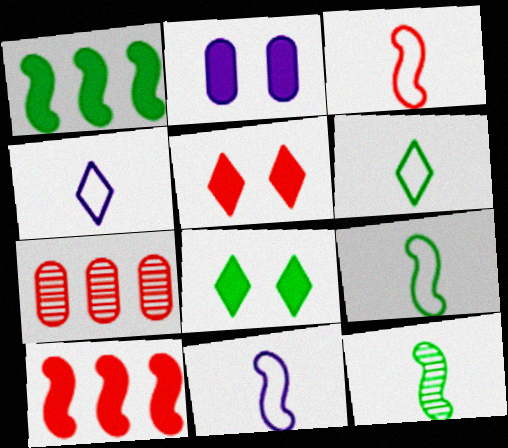[[3, 5, 7], 
[3, 9, 11], 
[7, 8, 11]]